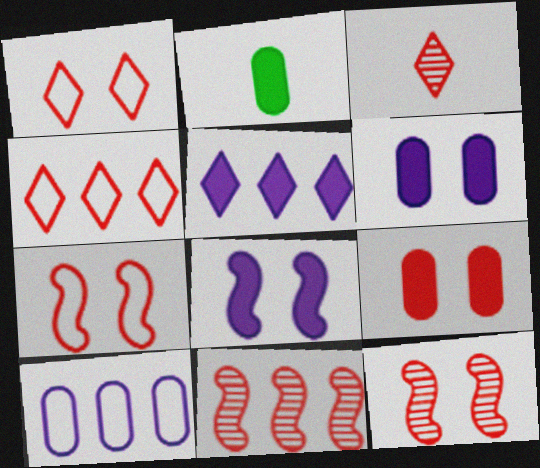[[1, 9, 12]]